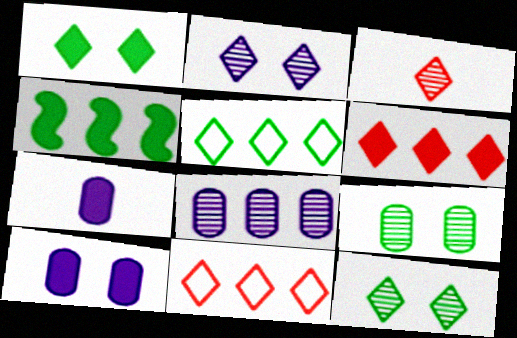[[4, 8, 11]]